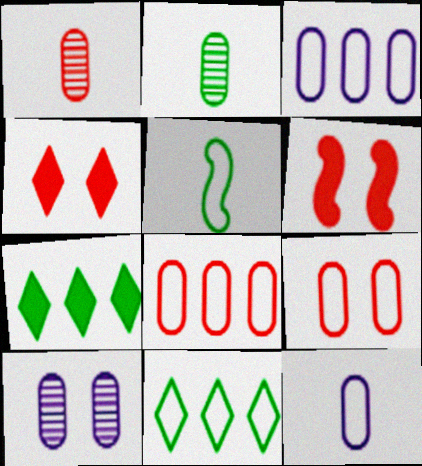[]